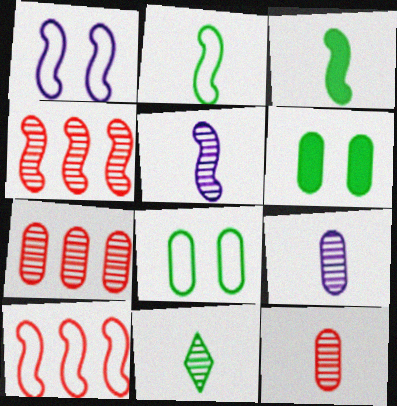[[1, 2, 10], 
[1, 3, 4], 
[5, 11, 12]]